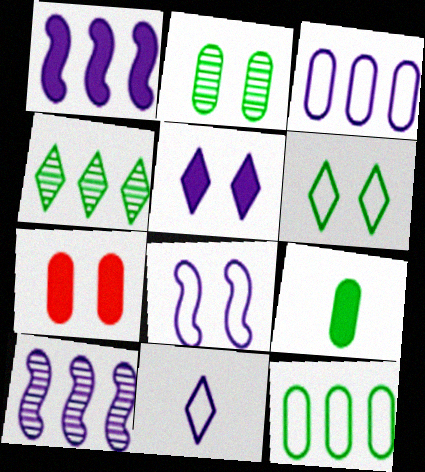[[2, 9, 12], 
[3, 8, 11]]